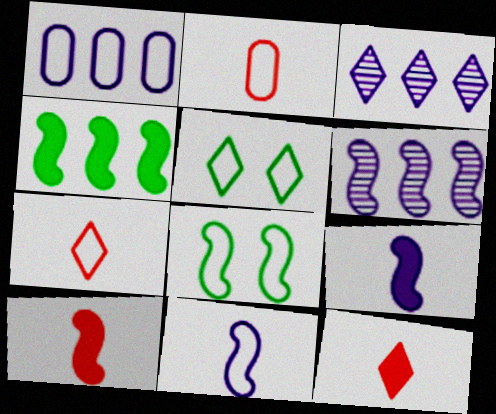[[1, 7, 8], 
[3, 5, 12], 
[6, 8, 10]]